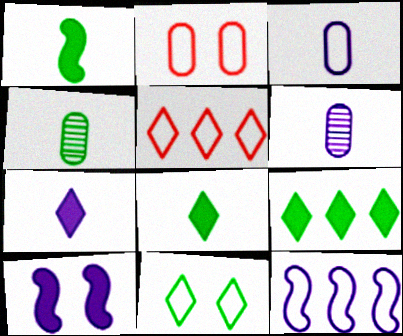[[4, 5, 10]]